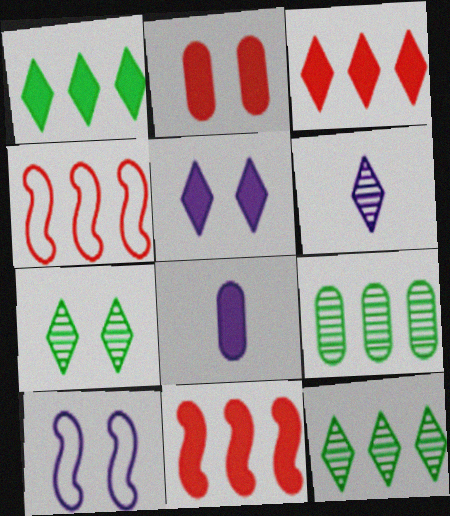[[2, 7, 10], 
[4, 7, 8]]